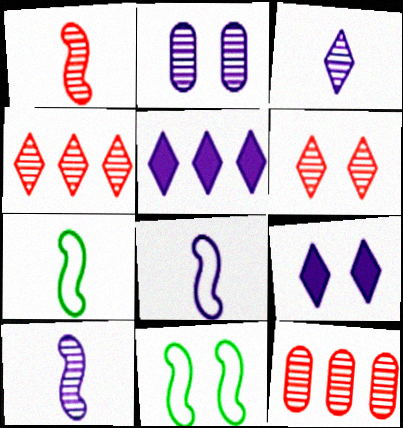[[1, 6, 12], 
[2, 5, 8], 
[7, 9, 12]]